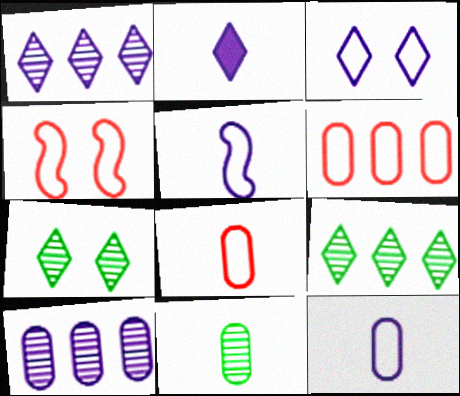[[1, 2, 3]]